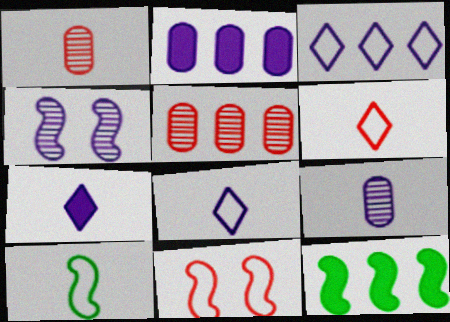[[1, 7, 10], 
[2, 4, 8], 
[3, 5, 12]]